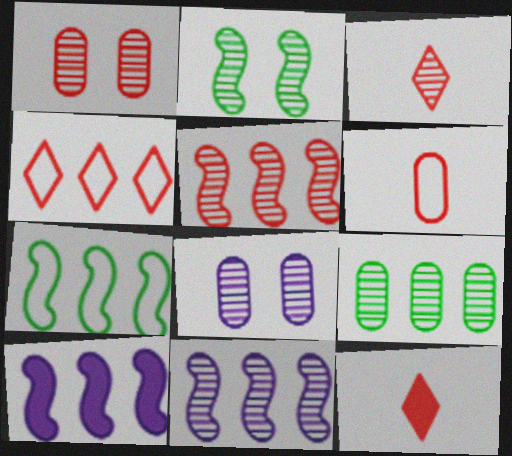[[1, 3, 5], 
[4, 9, 10], 
[5, 7, 10], 
[7, 8, 12]]